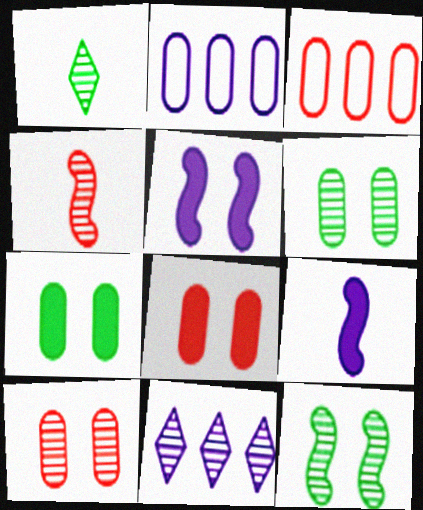[[1, 3, 5], 
[4, 6, 11]]